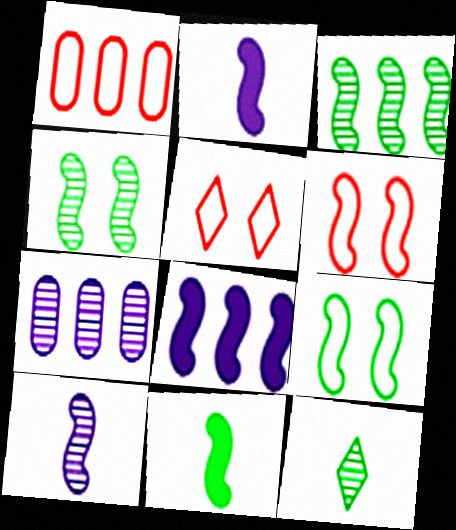[[2, 3, 6], 
[3, 9, 11], 
[5, 7, 11]]